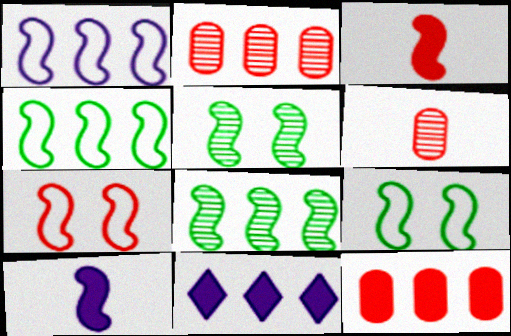[[1, 3, 5], 
[2, 4, 11], 
[6, 9, 11], 
[7, 8, 10]]